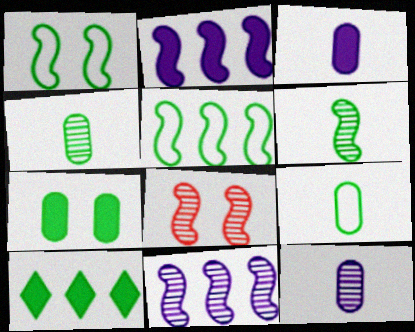[[1, 4, 10], 
[6, 8, 11]]